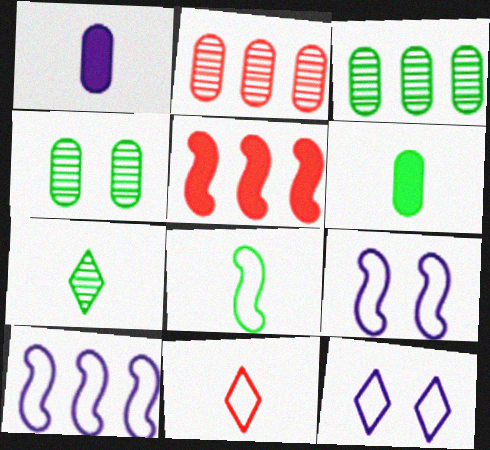[[6, 7, 8]]